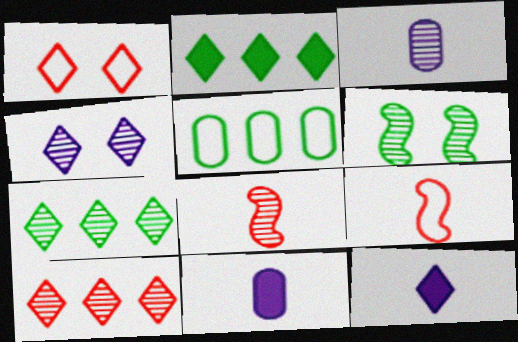[[1, 7, 12], 
[3, 6, 10]]